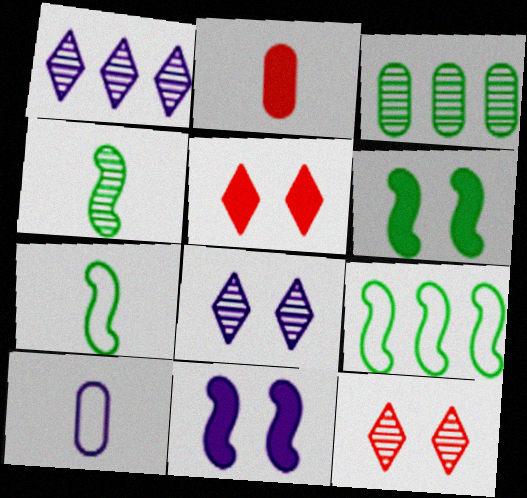[[1, 10, 11], 
[2, 8, 9], 
[4, 6, 9]]